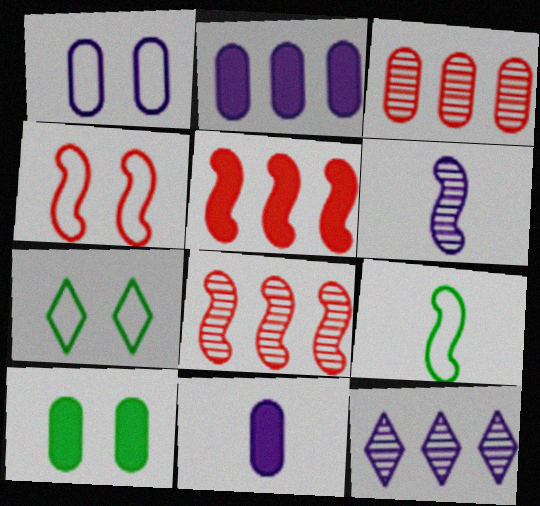[[1, 4, 7], 
[7, 8, 11]]